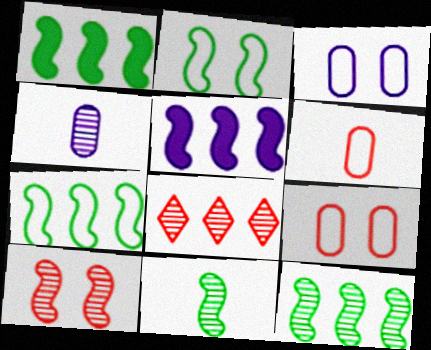[[1, 2, 11], 
[1, 7, 12]]